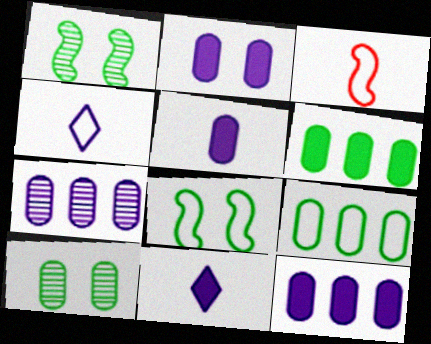[[2, 5, 12]]